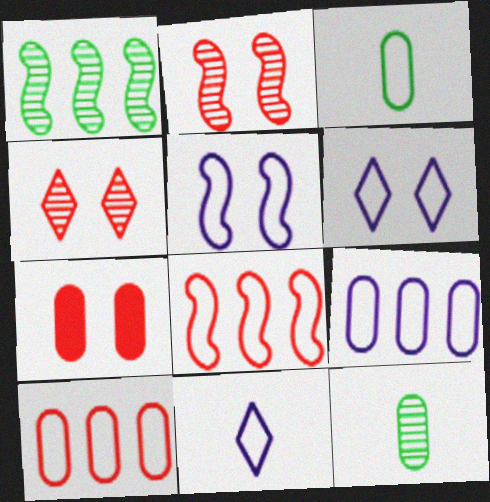[[1, 7, 11], 
[3, 6, 8], 
[5, 9, 11], 
[7, 9, 12]]